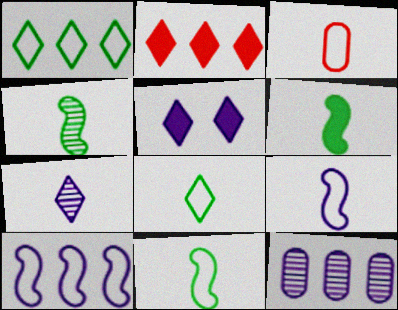[[3, 6, 7], 
[3, 8, 9], 
[4, 6, 11], 
[5, 9, 12]]